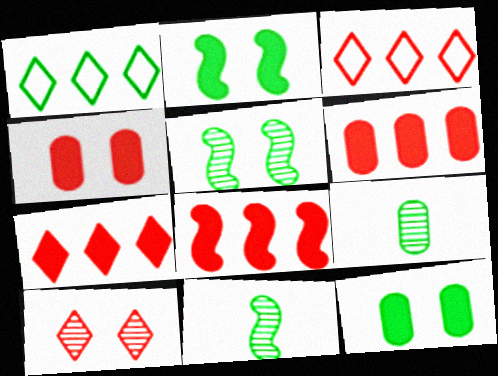[[1, 2, 9], 
[1, 11, 12], 
[6, 7, 8]]